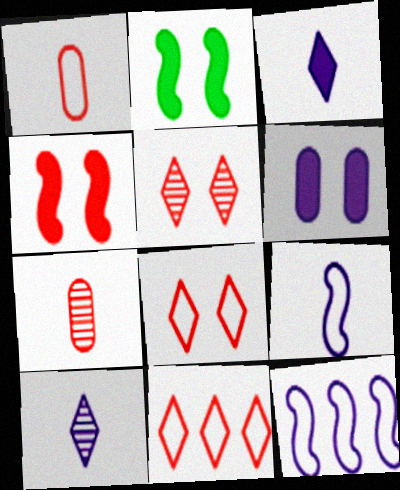[[4, 7, 11], 
[6, 10, 12]]